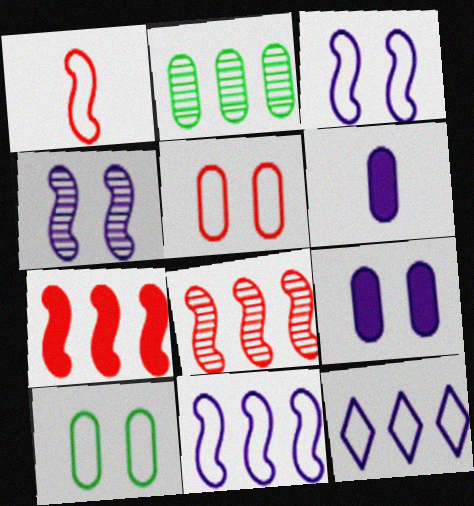[[1, 10, 12], 
[2, 5, 6], 
[2, 7, 12], 
[4, 6, 12]]